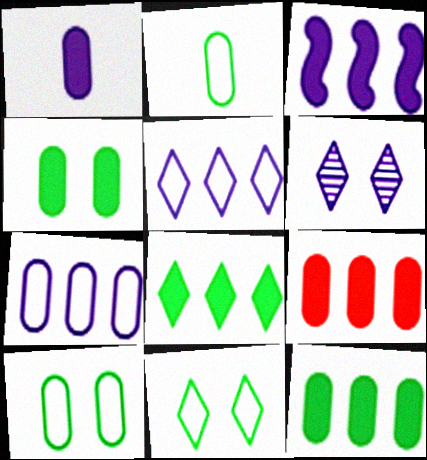[[1, 4, 9], 
[3, 8, 9]]